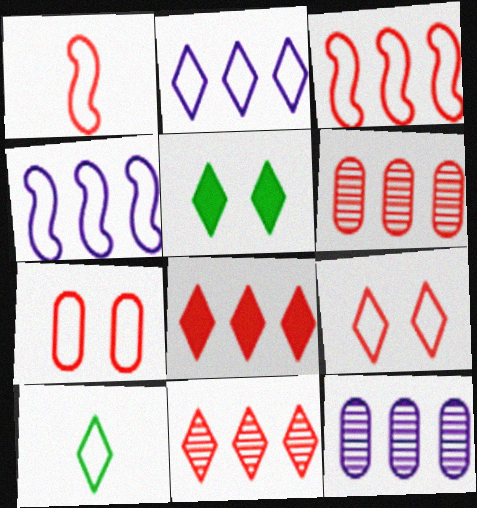[[1, 5, 12], 
[2, 9, 10], 
[3, 6, 8], 
[4, 7, 10]]